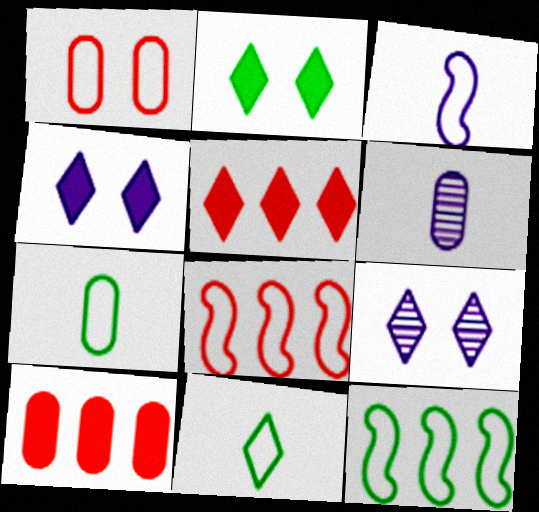[[2, 6, 8], 
[5, 9, 11]]